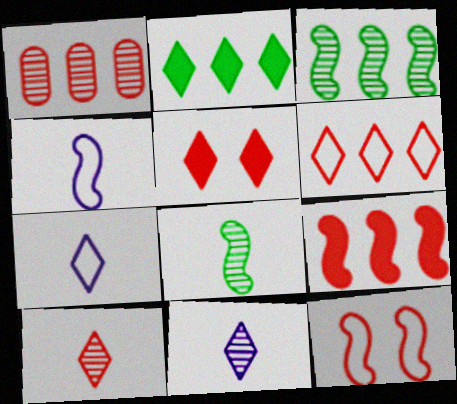[[1, 6, 9], 
[5, 6, 10]]